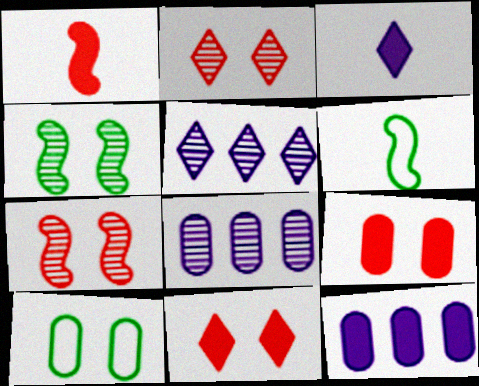[[1, 5, 10], 
[2, 6, 12], 
[5, 6, 9], 
[6, 8, 11]]